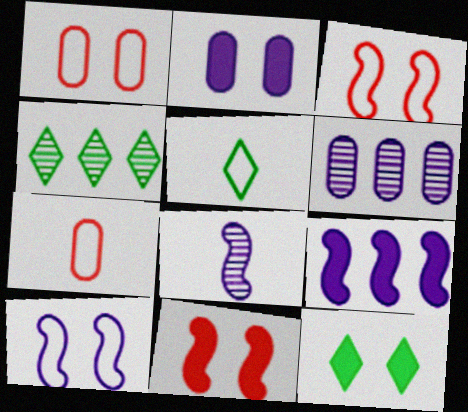[[2, 11, 12], 
[4, 5, 12], 
[5, 6, 11], 
[8, 9, 10]]